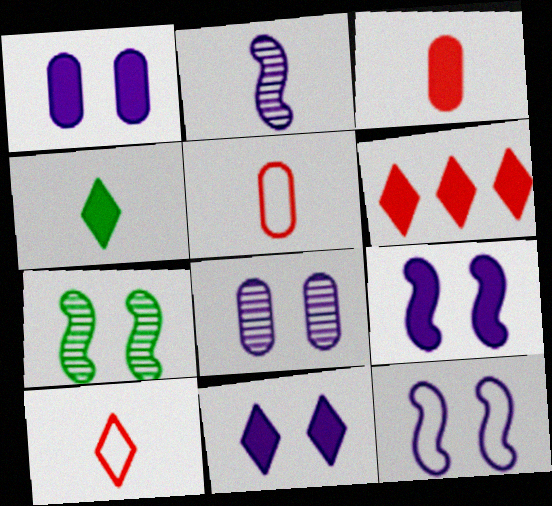[[1, 9, 11], 
[2, 4, 5], 
[4, 6, 11], 
[8, 11, 12]]